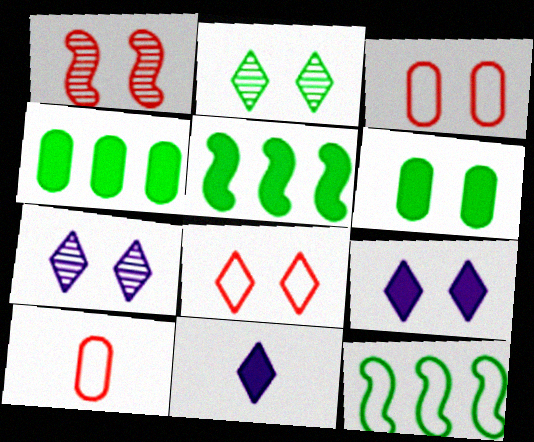[[2, 8, 9], 
[5, 7, 10]]